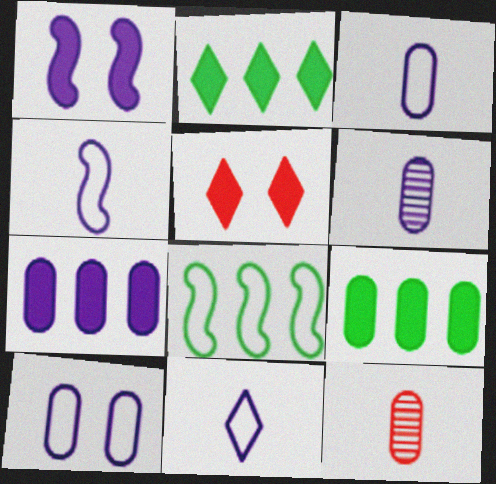[[3, 4, 11], 
[5, 6, 8], 
[6, 7, 10], 
[9, 10, 12]]